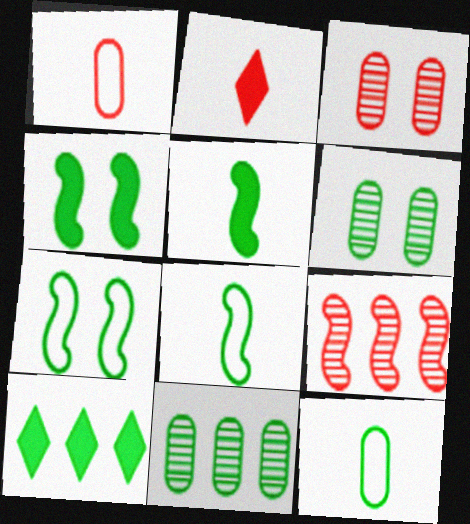[[6, 8, 10]]